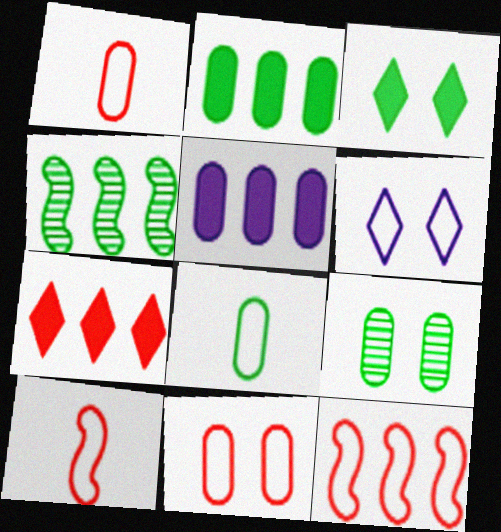[[1, 5, 9], 
[2, 8, 9], 
[3, 4, 8], 
[6, 8, 12]]